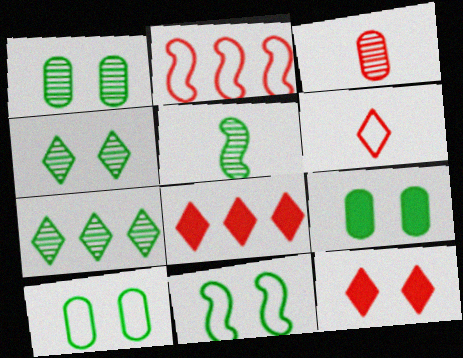[[1, 5, 7], 
[1, 9, 10], 
[2, 3, 12], 
[4, 9, 11]]